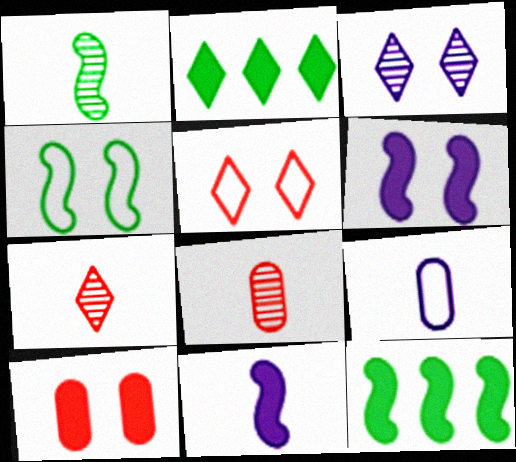[[1, 4, 12], 
[2, 10, 11], 
[3, 4, 10]]